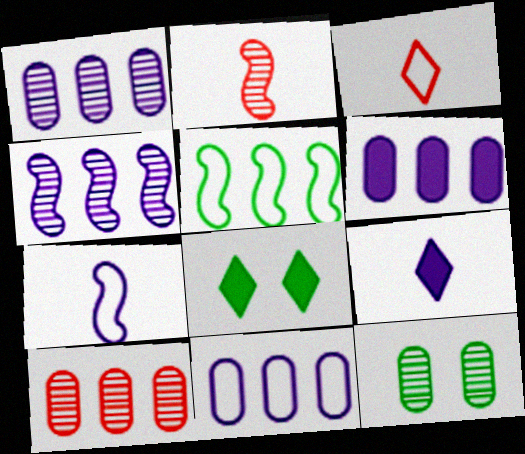[[1, 6, 11], 
[2, 8, 11], 
[7, 8, 10]]